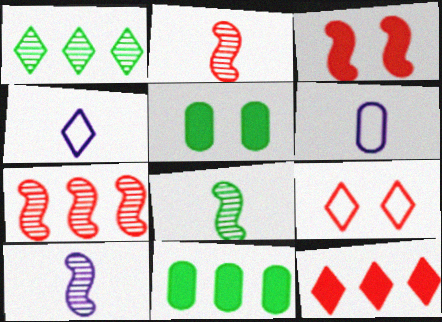[[1, 3, 6], 
[2, 8, 10], 
[4, 5, 7], 
[9, 10, 11]]